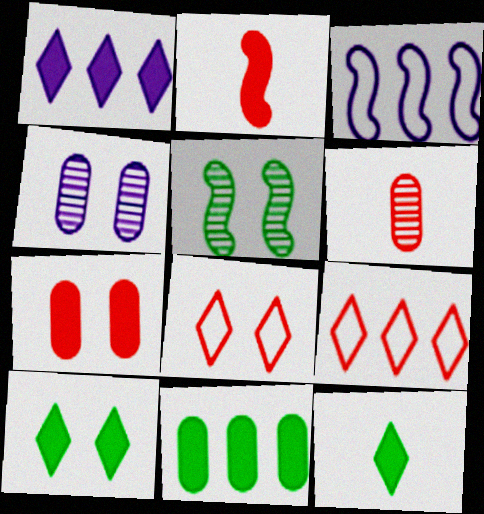[[2, 3, 5], 
[3, 6, 10]]